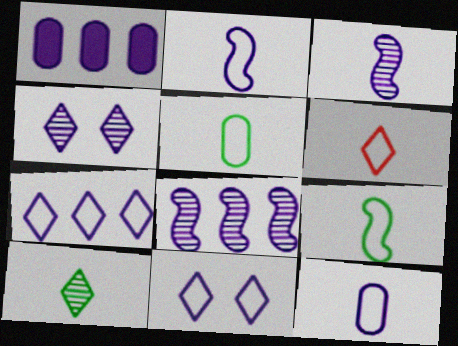[[1, 2, 4], 
[1, 3, 11], 
[1, 7, 8], 
[2, 5, 6], 
[6, 9, 12]]